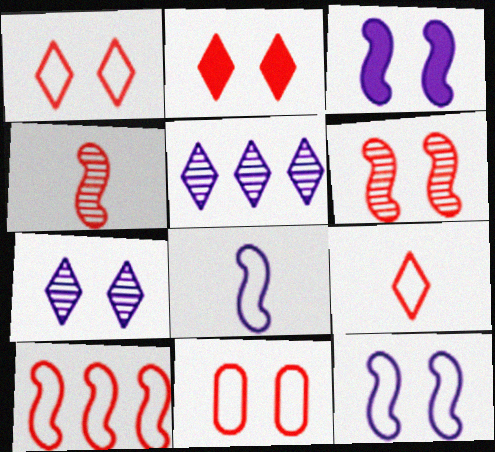[[2, 6, 11], 
[9, 10, 11]]